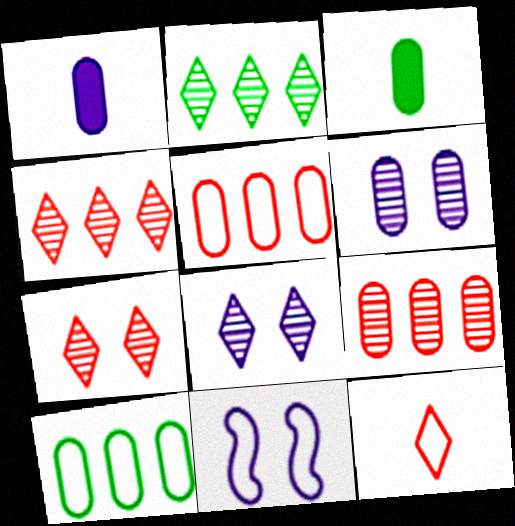[[3, 4, 11], 
[3, 5, 6], 
[10, 11, 12]]